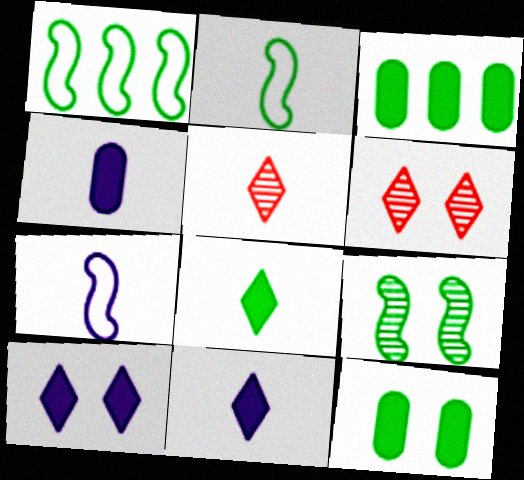[[1, 4, 6], 
[2, 4, 5], 
[3, 6, 7]]